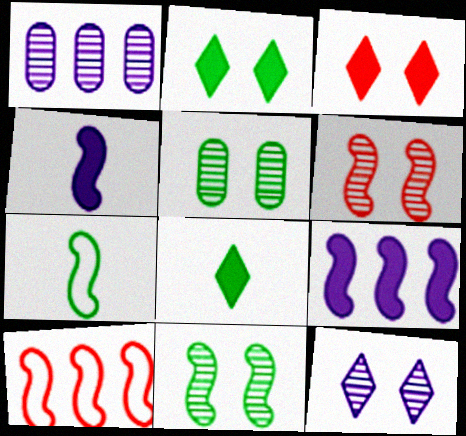[[1, 3, 7], 
[4, 10, 11], 
[5, 6, 12], 
[6, 7, 9]]